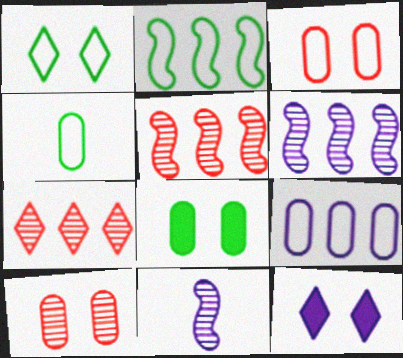[[1, 2, 4], 
[3, 4, 9], 
[4, 5, 12], 
[9, 11, 12]]